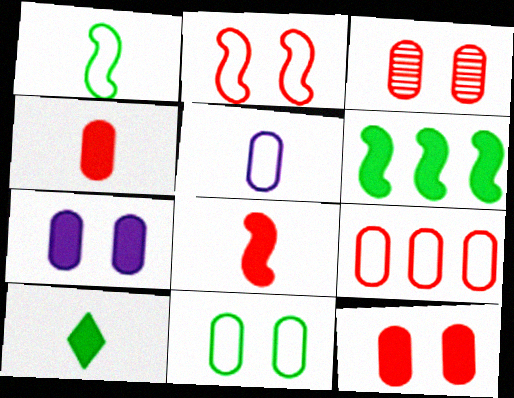[[3, 4, 9], 
[3, 7, 11], 
[5, 9, 11]]